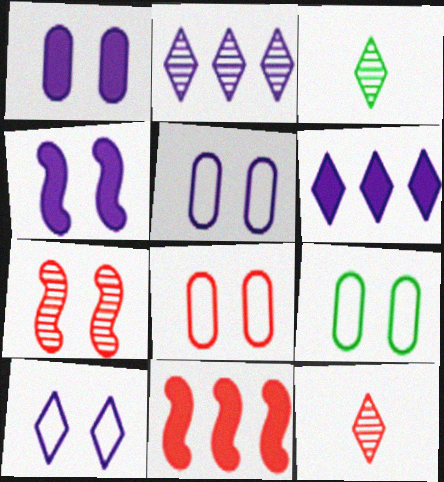[[3, 5, 11], 
[5, 8, 9], 
[8, 11, 12]]